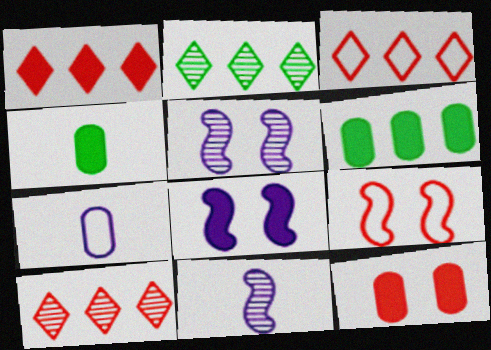[[1, 3, 10], 
[1, 4, 8], 
[3, 4, 5]]